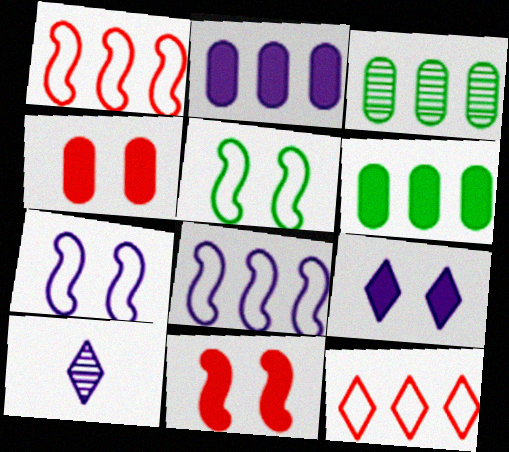[[2, 7, 10]]